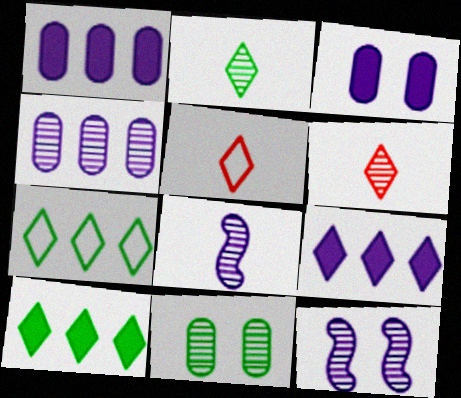[]